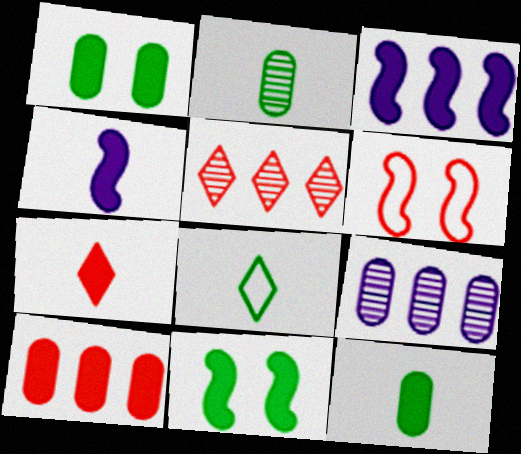[[1, 3, 7], 
[4, 7, 12]]